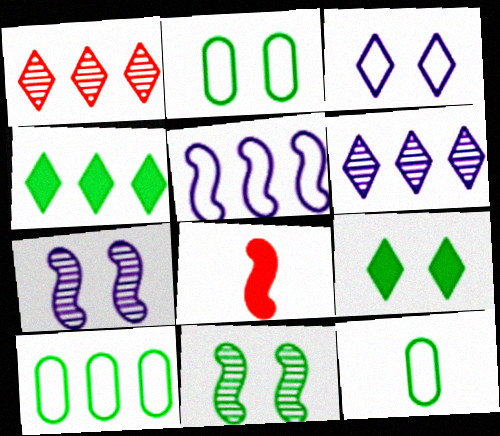[[2, 6, 8], 
[2, 9, 11], 
[2, 10, 12], 
[4, 11, 12], 
[5, 8, 11]]